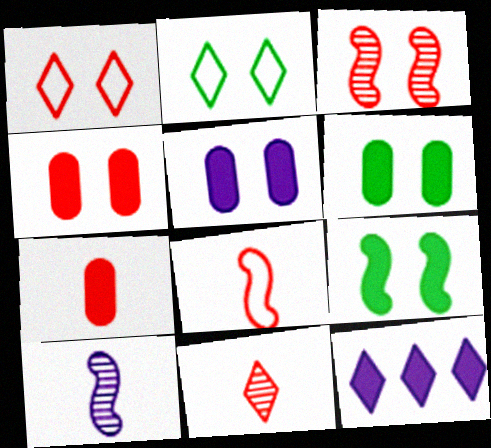[[1, 3, 4], 
[2, 3, 5], 
[2, 11, 12], 
[4, 5, 6], 
[7, 8, 11], 
[7, 9, 12]]